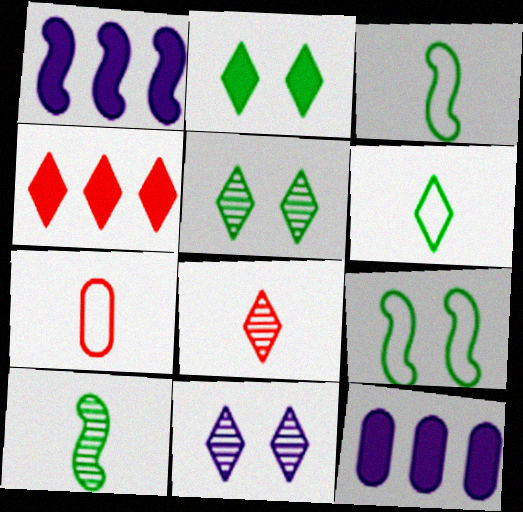[[1, 5, 7], 
[4, 6, 11], 
[8, 9, 12]]